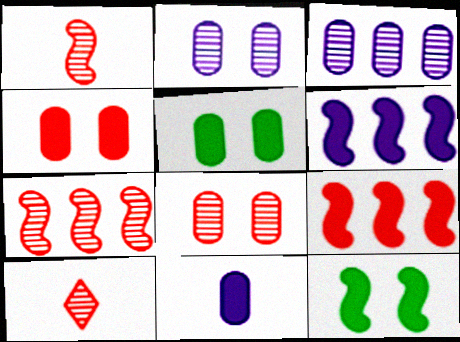[[7, 8, 10]]